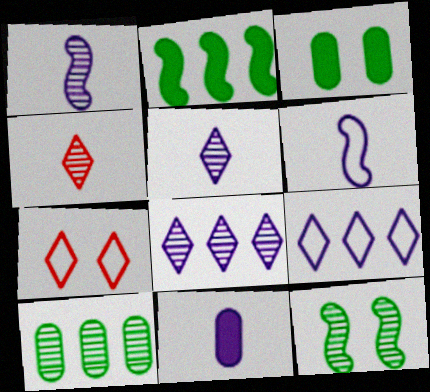[[5, 6, 11]]